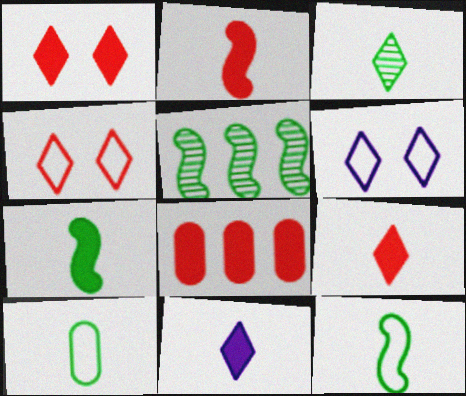[[1, 2, 8], 
[3, 7, 10]]